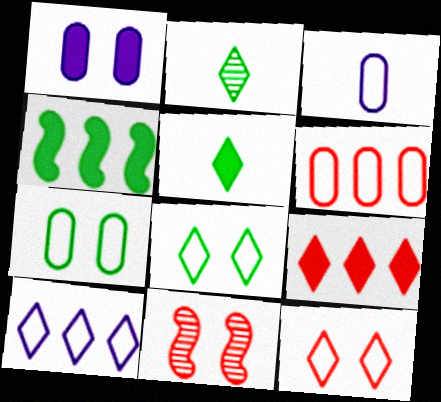[[1, 8, 11], 
[2, 4, 7], 
[3, 6, 7]]